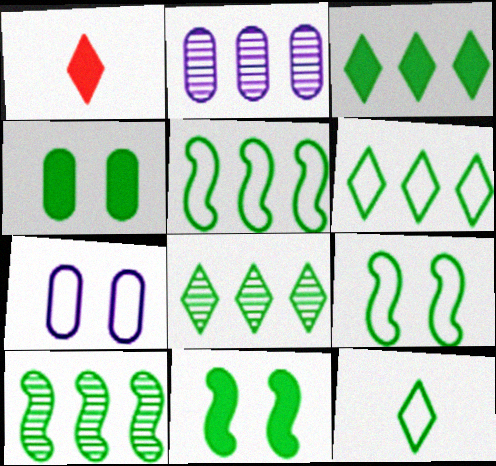[[1, 2, 9], 
[1, 7, 10], 
[3, 6, 8], 
[4, 10, 12]]